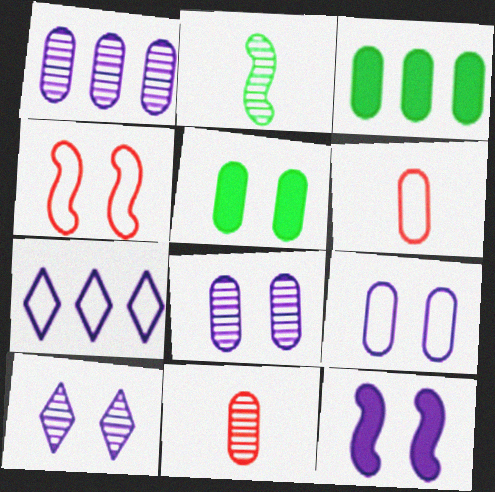[[1, 5, 6], 
[3, 6, 8], 
[3, 9, 11], 
[4, 5, 10], 
[9, 10, 12]]